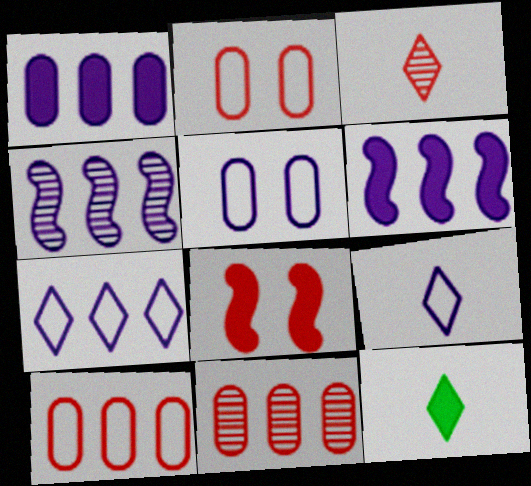[[1, 4, 7], 
[1, 8, 12], 
[2, 4, 12], 
[3, 8, 10], 
[3, 9, 12]]